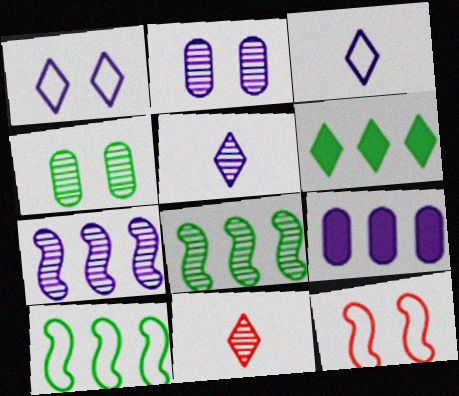[[1, 6, 11], 
[2, 5, 7], 
[2, 8, 11], 
[4, 7, 11]]